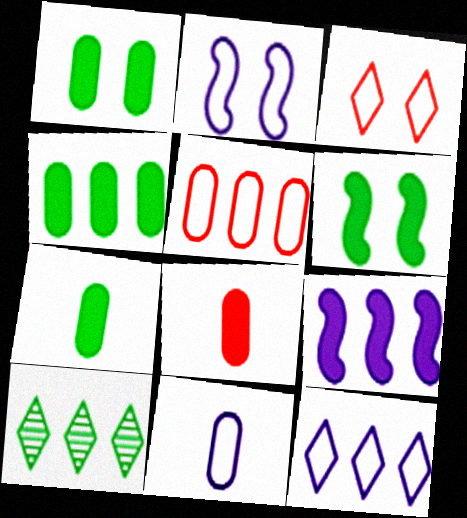[[1, 4, 7], 
[2, 8, 10], 
[2, 11, 12], 
[5, 9, 10]]